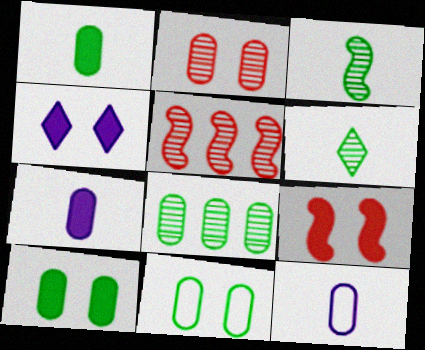[[1, 8, 11], 
[4, 9, 10]]